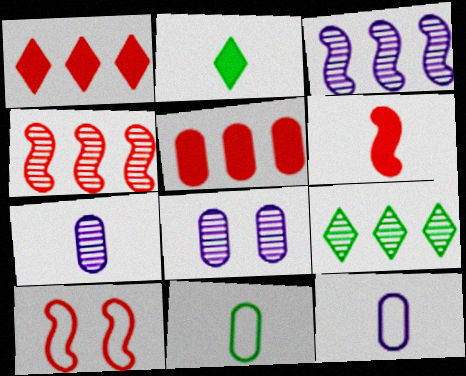[[4, 6, 10], 
[5, 8, 11]]